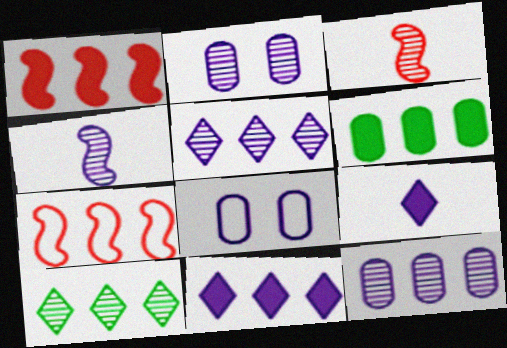[[1, 6, 11], 
[2, 3, 10], 
[2, 4, 5], 
[4, 8, 11], 
[5, 6, 7]]